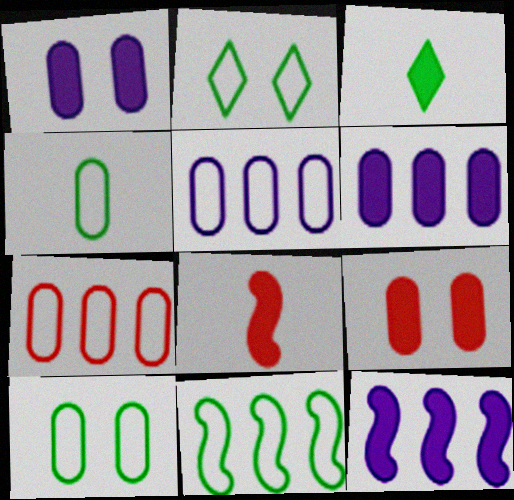[[2, 4, 11], 
[3, 9, 12]]